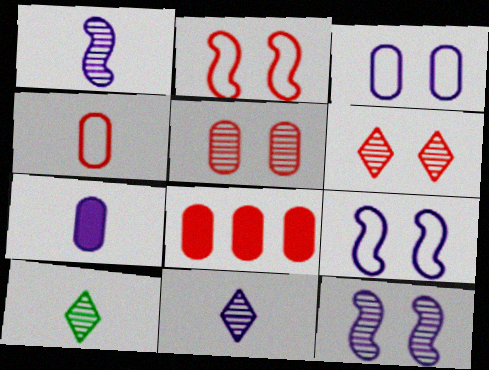[[4, 5, 8], 
[8, 9, 10]]